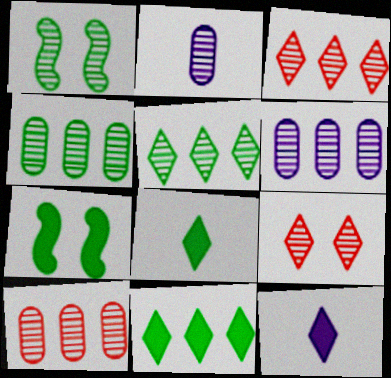[[1, 2, 3], 
[4, 6, 10]]